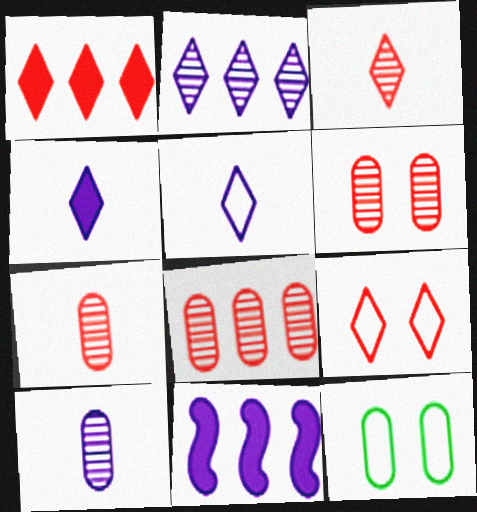[[1, 3, 9], 
[3, 11, 12], 
[6, 7, 8]]